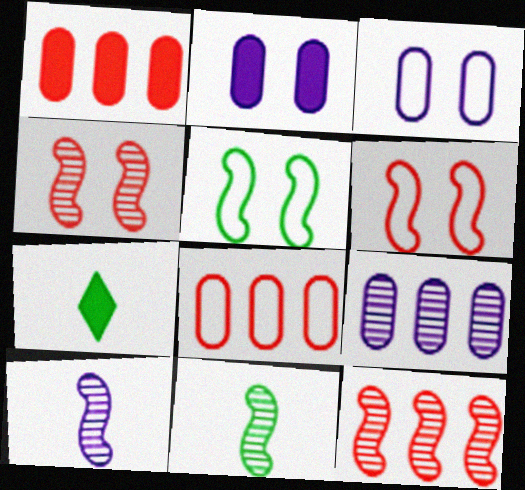[[3, 7, 12], 
[6, 7, 9]]